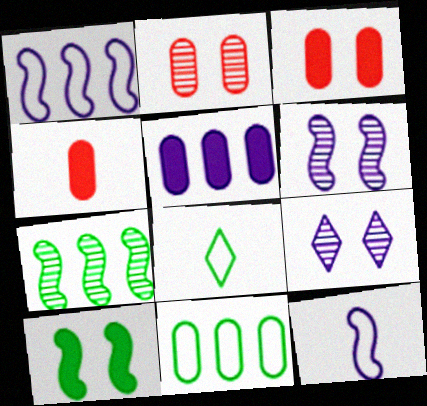[[5, 9, 12]]